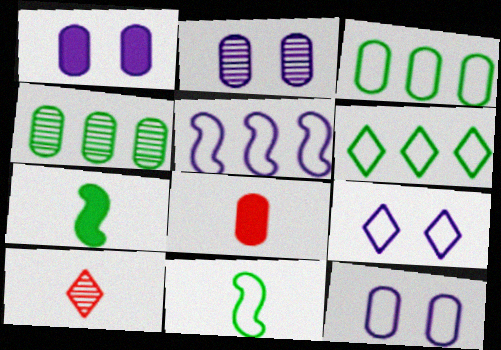[[1, 2, 12], 
[2, 3, 8], 
[4, 8, 12]]